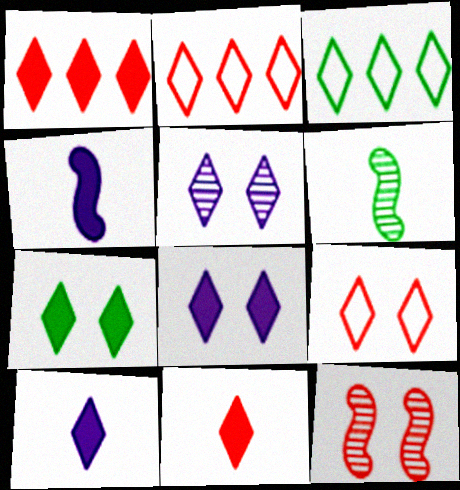[[1, 7, 10], 
[3, 5, 11], 
[5, 7, 9]]